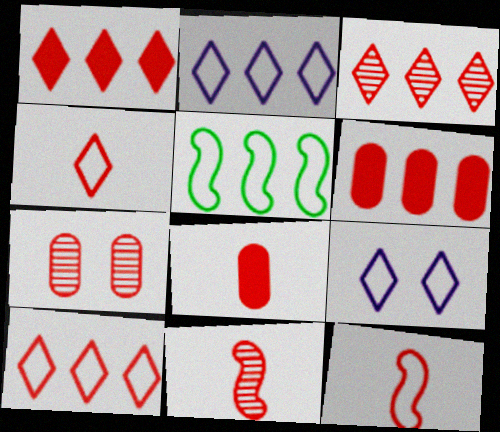[[1, 3, 10], 
[1, 7, 12], 
[3, 7, 11], 
[4, 8, 11]]